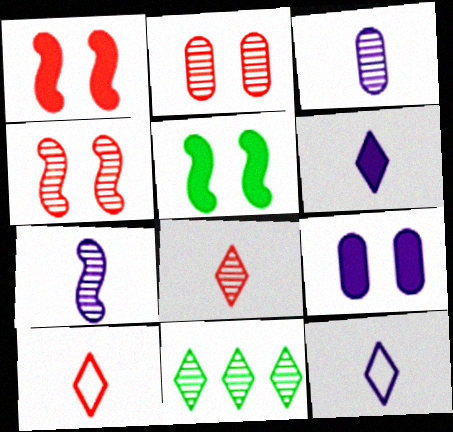[[2, 7, 11], 
[3, 4, 11]]